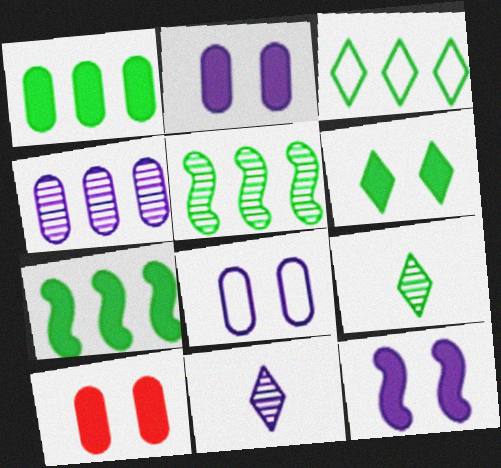[[1, 3, 5], 
[3, 6, 9], 
[6, 10, 12]]